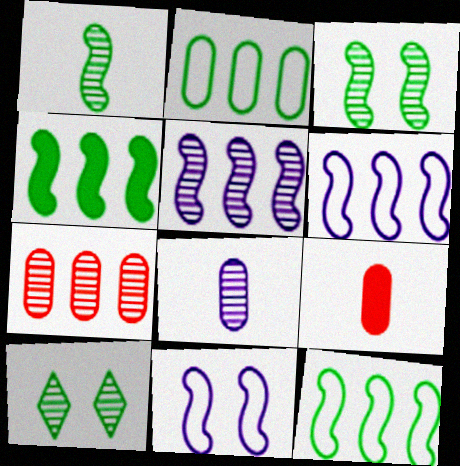[[6, 9, 10]]